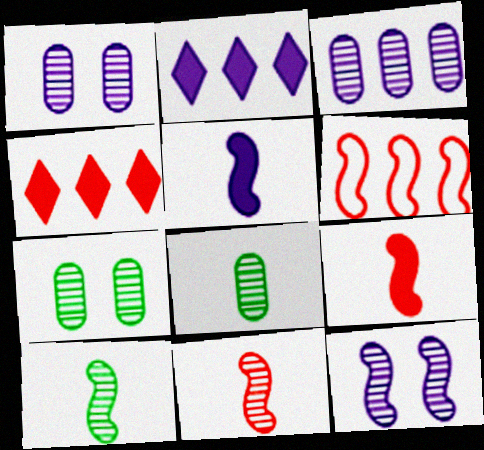[]